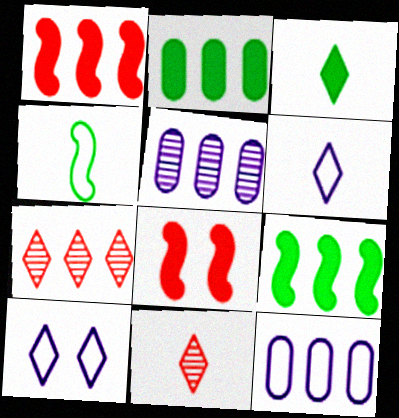[[3, 6, 11], 
[3, 7, 10], 
[7, 9, 12]]